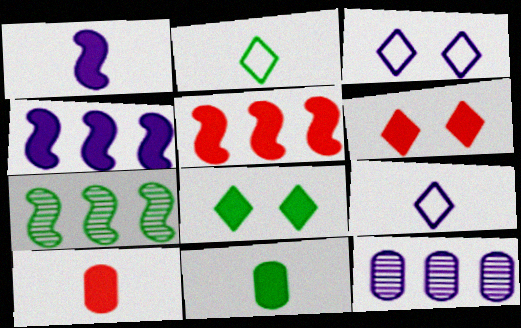[[1, 3, 12], 
[3, 7, 10], 
[4, 6, 11], 
[4, 8, 10], 
[5, 6, 10]]